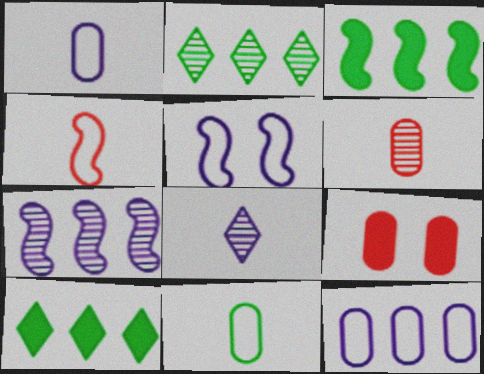[[5, 6, 10]]